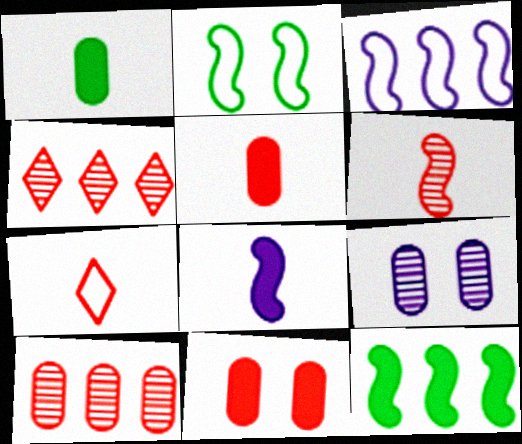[[5, 6, 7], 
[7, 9, 12]]